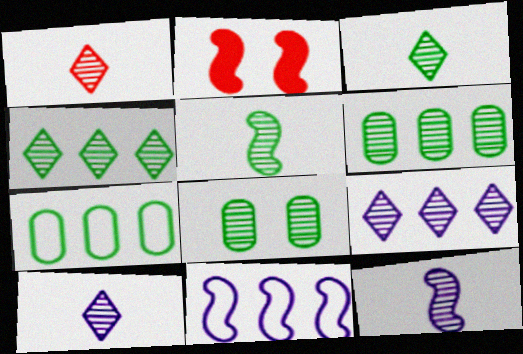[[1, 3, 10], 
[2, 5, 11], 
[2, 7, 10], 
[4, 5, 8]]